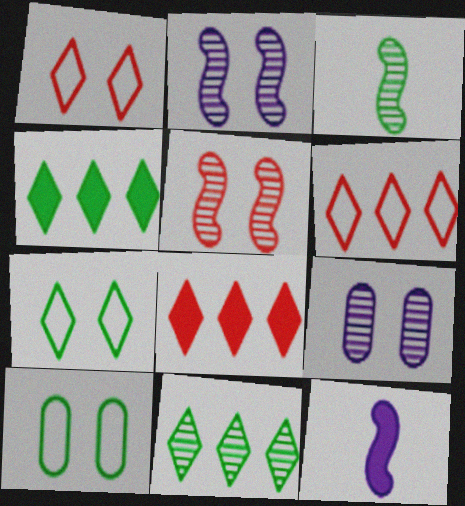[[3, 4, 10]]